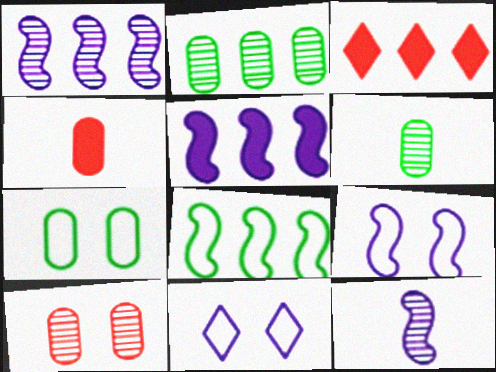[[3, 6, 9], 
[3, 7, 12], 
[5, 9, 12]]